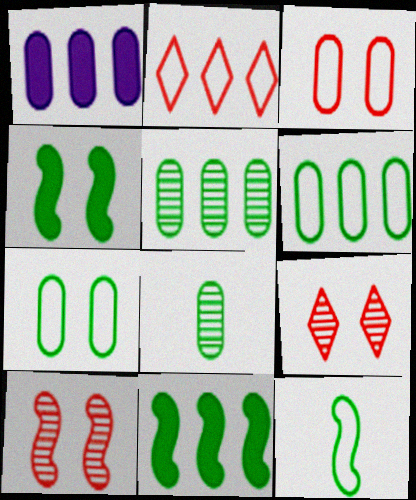[[1, 3, 8], 
[1, 9, 12]]